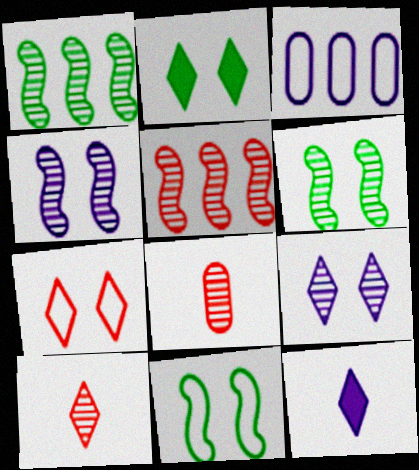[[1, 8, 9], 
[2, 7, 9], 
[3, 4, 12]]